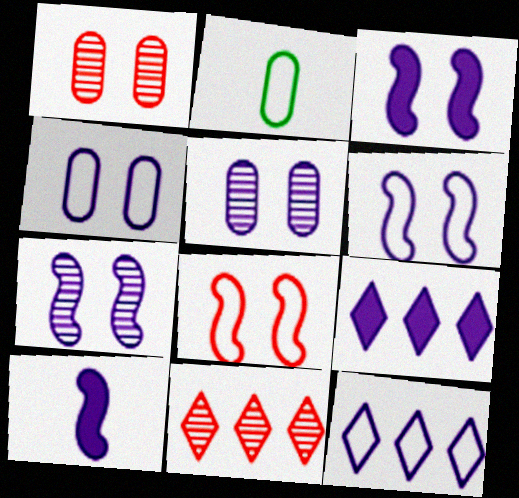[[2, 3, 11], 
[2, 8, 12], 
[3, 6, 7], 
[5, 10, 12]]